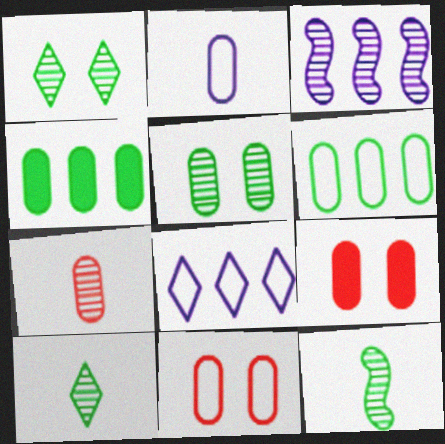[[1, 3, 7], 
[2, 6, 11], 
[8, 9, 12]]